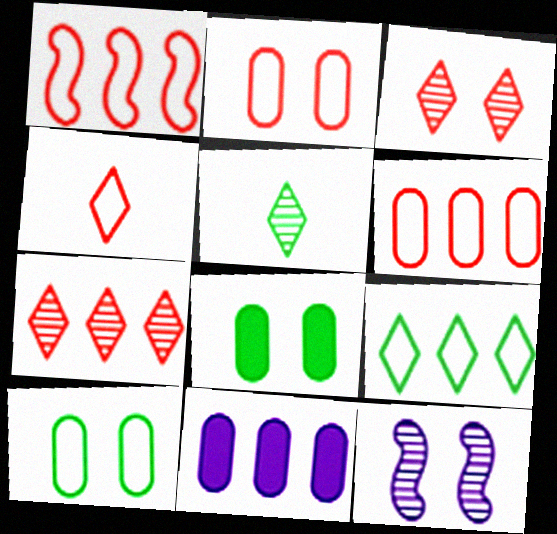[[1, 2, 4]]